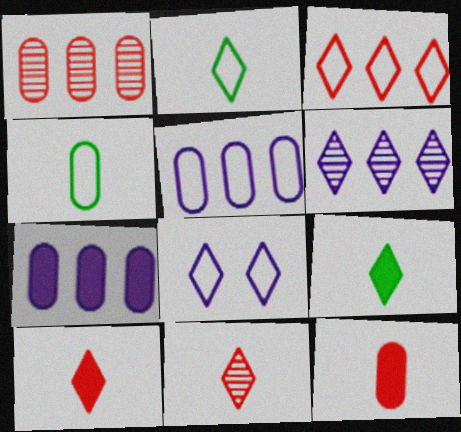[[2, 3, 8]]